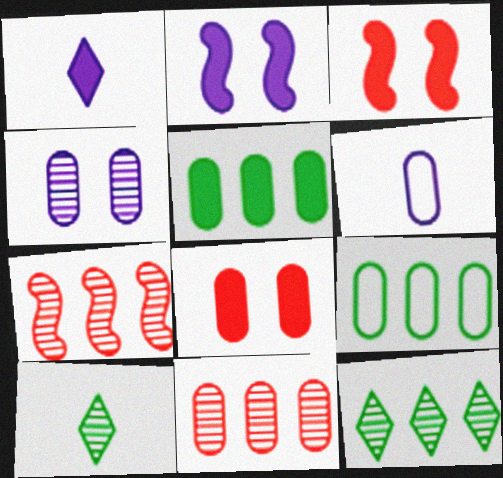[[1, 3, 5], 
[3, 6, 12], 
[4, 7, 10]]